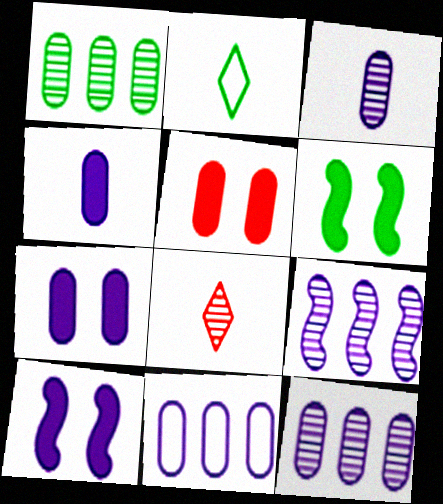[[1, 2, 6], 
[2, 5, 9], 
[3, 7, 11], 
[6, 8, 11]]